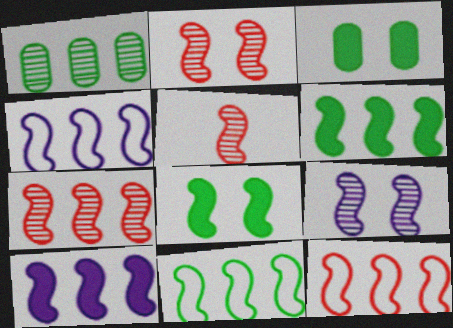[[2, 5, 7], 
[4, 5, 8], 
[4, 6, 7], 
[4, 11, 12], 
[7, 10, 11]]